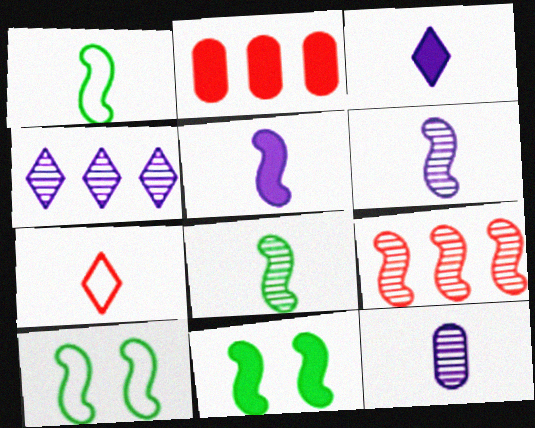[[2, 3, 11], 
[5, 9, 10]]